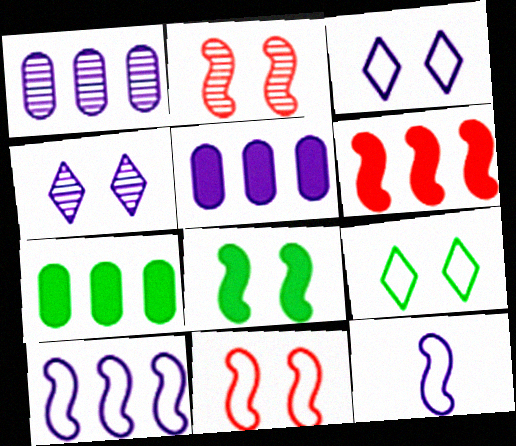[[4, 5, 12]]